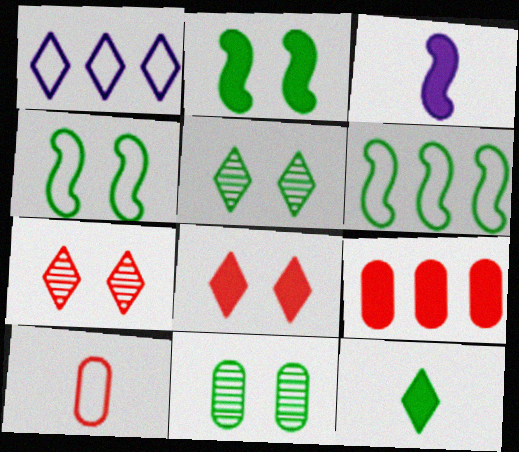[[1, 4, 10], 
[1, 7, 12], 
[6, 11, 12]]